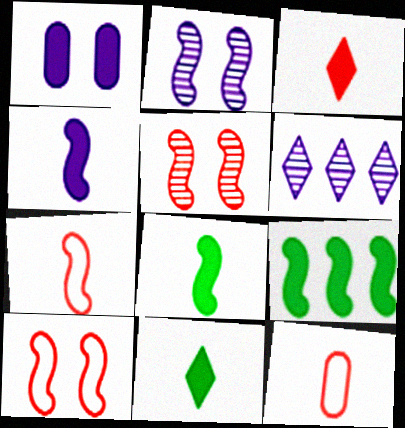[[1, 3, 9], 
[2, 7, 9]]